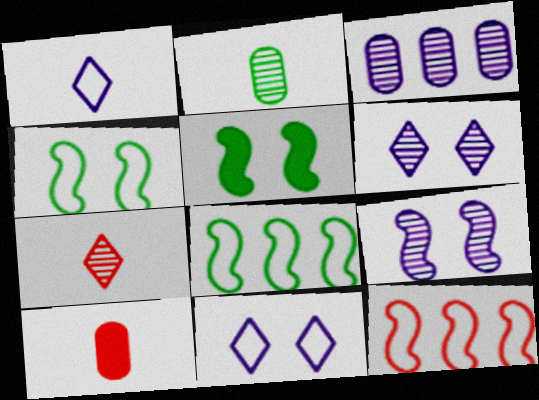[[6, 8, 10]]